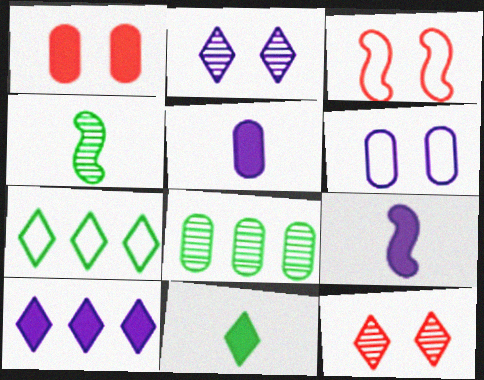[[1, 3, 12]]